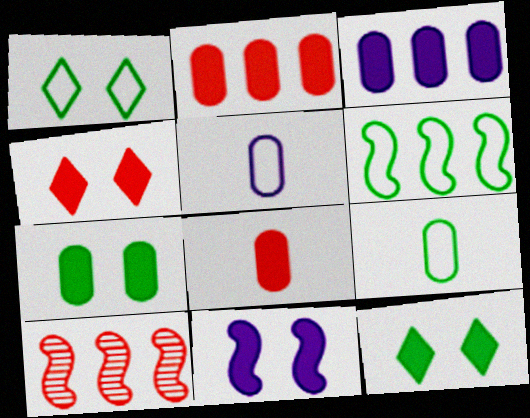[[1, 6, 9], 
[3, 7, 8], 
[4, 7, 11], 
[5, 10, 12]]